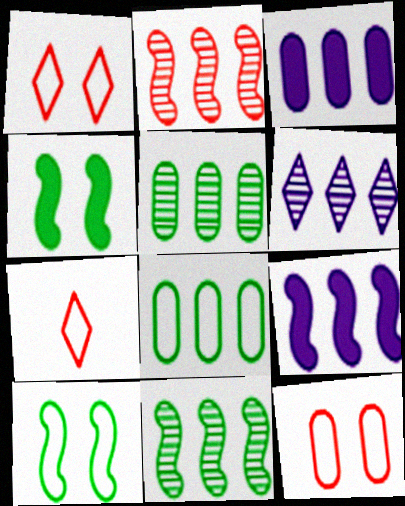[[2, 5, 6]]